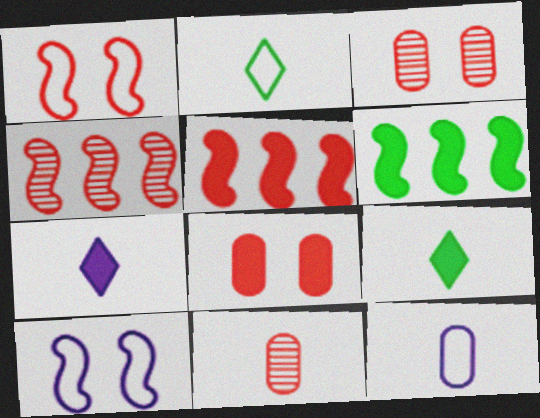[[6, 7, 8]]